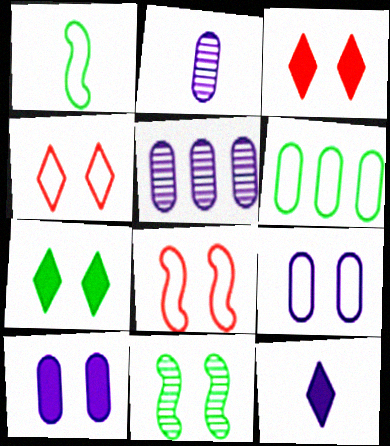[[1, 3, 5], 
[3, 9, 11], 
[4, 10, 11]]